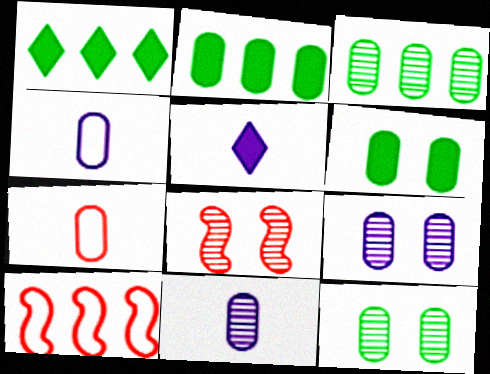[[1, 4, 8], 
[2, 7, 9], 
[5, 10, 12]]